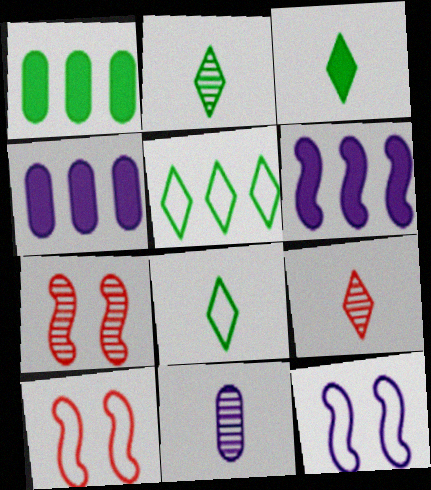[[1, 9, 12], 
[2, 3, 8], 
[2, 4, 10], 
[4, 7, 8]]